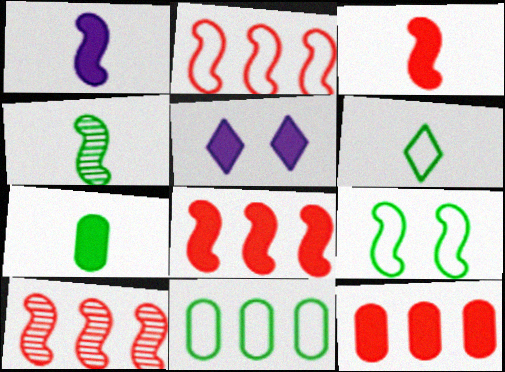[[1, 9, 10], 
[2, 8, 10], 
[4, 6, 7], 
[5, 7, 8], 
[6, 9, 11]]